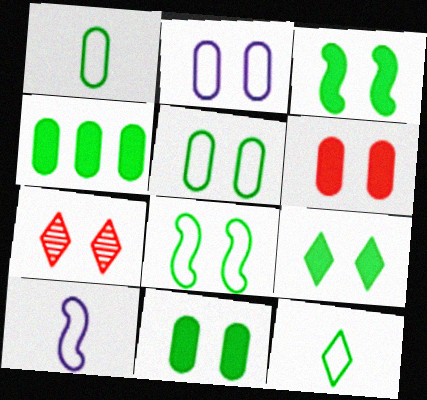[[2, 3, 7], 
[3, 9, 11], 
[4, 7, 10]]